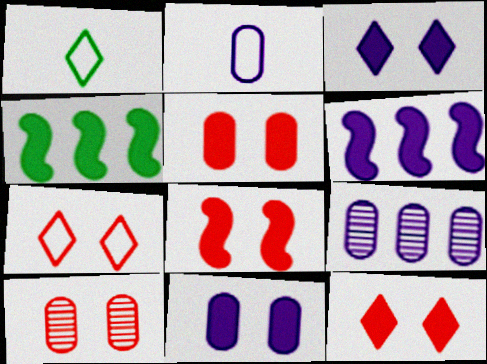[[1, 6, 10], 
[1, 8, 9], 
[2, 9, 11], 
[5, 8, 12], 
[7, 8, 10]]